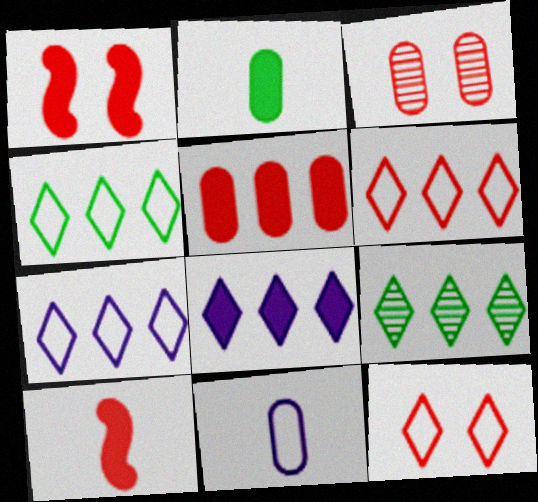[[1, 2, 8], 
[1, 3, 12], 
[1, 9, 11], 
[3, 6, 10], 
[4, 6, 7], 
[6, 8, 9]]